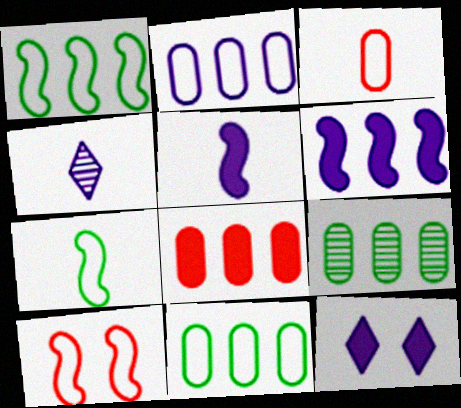[[2, 8, 9]]